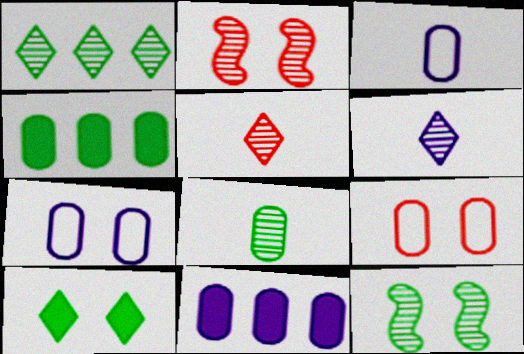[[1, 8, 12], 
[2, 7, 10], 
[8, 9, 11]]